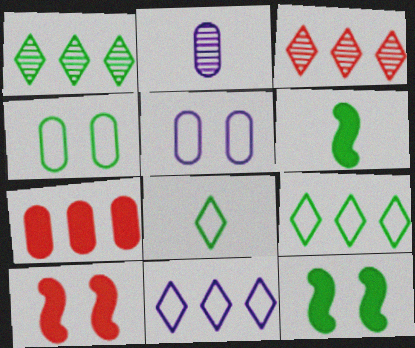[[1, 4, 6], 
[2, 4, 7], 
[2, 9, 10], 
[3, 5, 6]]